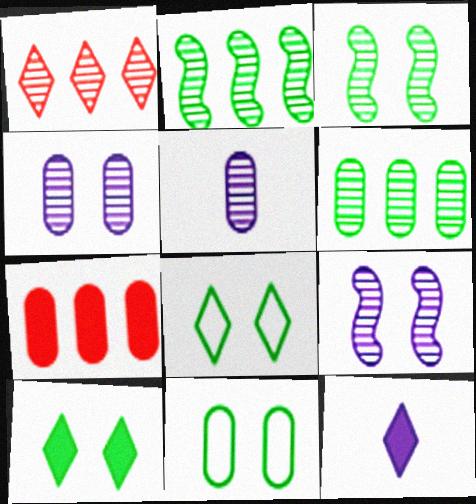[[1, 3, 5], 
[1, 8, 12], 
[3, 10, 11], 
[5, 7, 11]]